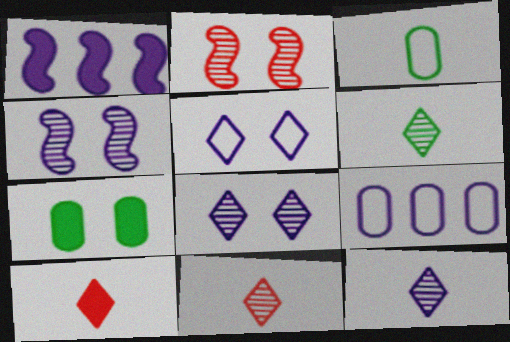[[1, 7, 10], 
[2, 5, 7], 
[6, 11, 12]]